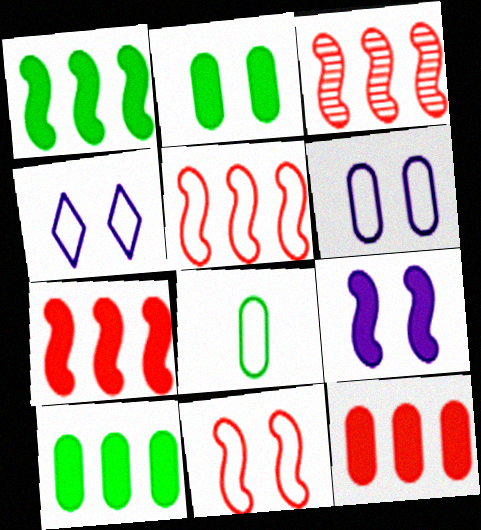[[3, 5, 7], 
[4, 5, 8]]